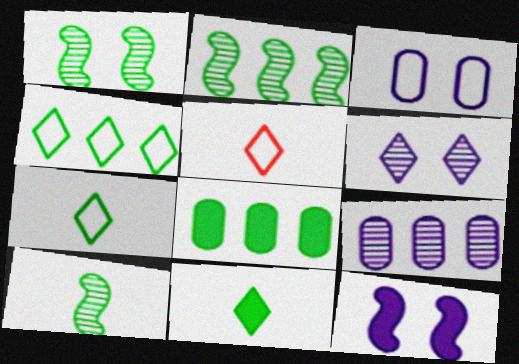[[1, 2, 10], 
[1, 7, 8], 
[2, 4, 8], 
[3, 6, 12]]